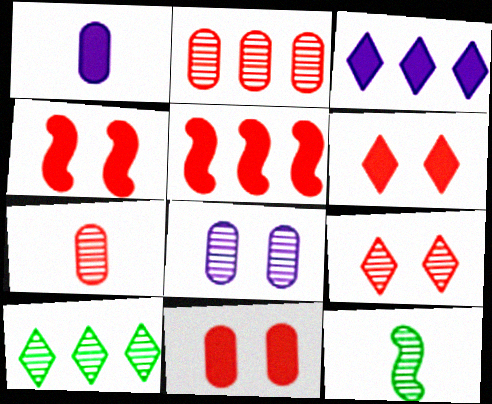[[4, 6, 11]]